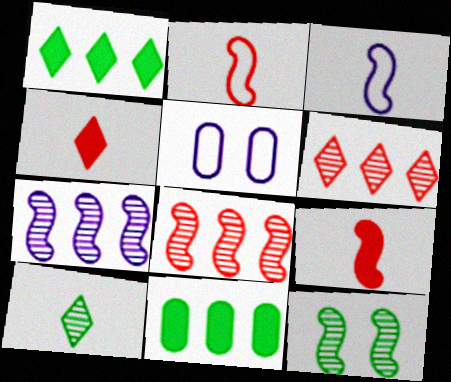[]